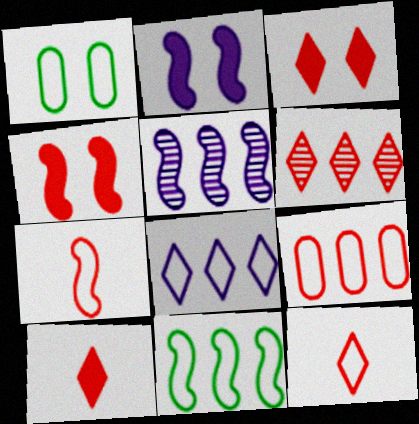[[1, 5, 10], 
[1, 7, 8], 
[3, 6, 12], 
[8, 9, 11]]